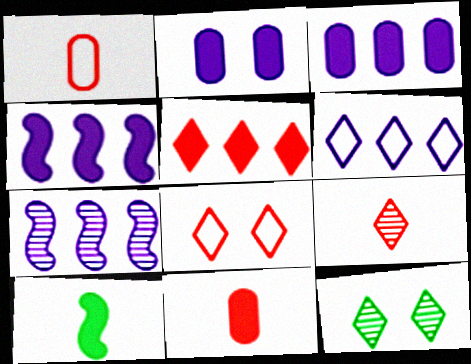[[1, 4, 12], 
[2, 5, 10], 
[3, 6, 7], 
[5, 8, 9]]